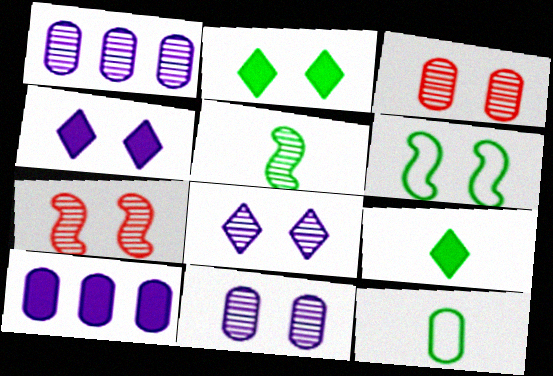[[3, 4, 6], 
[3, 10, 12], 
[5, 9, 12]]